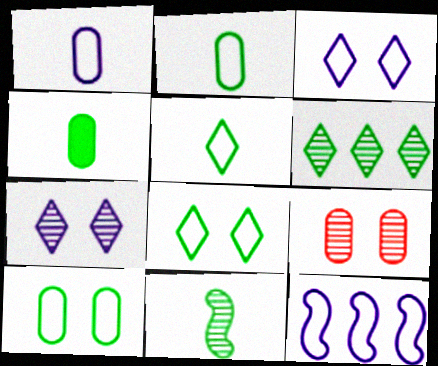[[1, 3, 12], 
[4, 5, 11]]